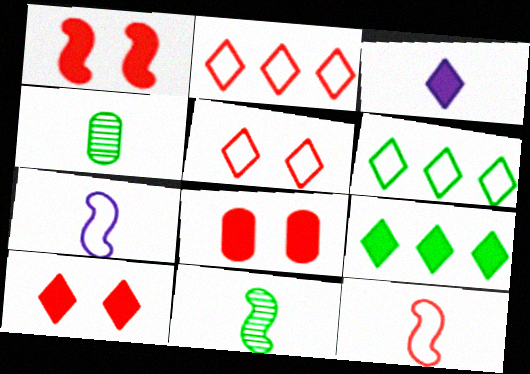[[1, 8, 10], 
[3, 4, 12], 
[3, 9, 10]]